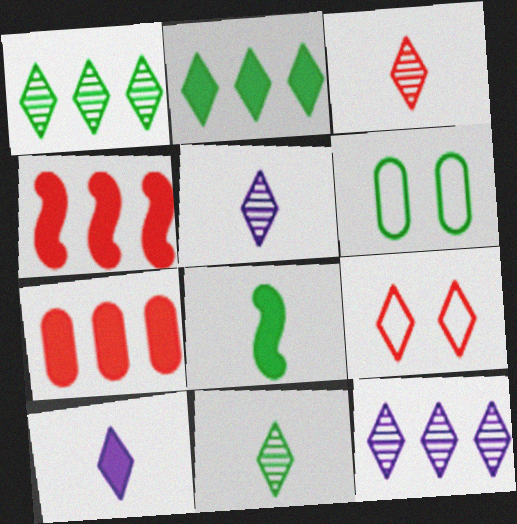[[1, 6, 8], 
[1, 9, 10], 
[2, 5, 9], 
[3, 5, 11], 
[4, 5, 6]]